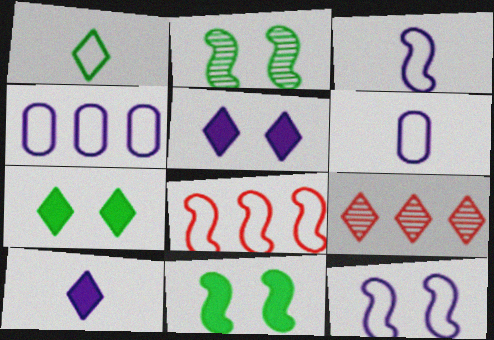[[1, 5, 9], 
[6, 9, 11]]